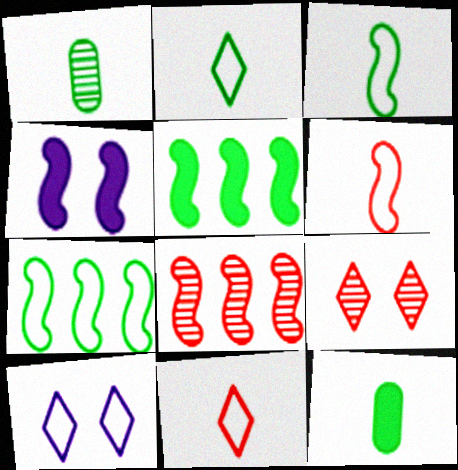[[3, 4, 8], 
[8, 10, 12]]